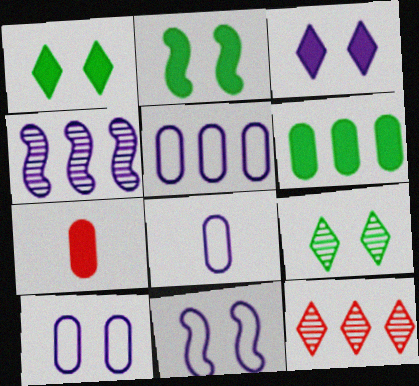[[2, 8, 12], 
[3, 4, 8], 
[5, 8, 10]]